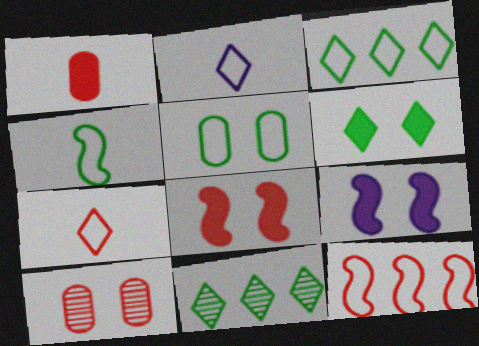[[2, 5, 12], 
[3, 4, 5]]